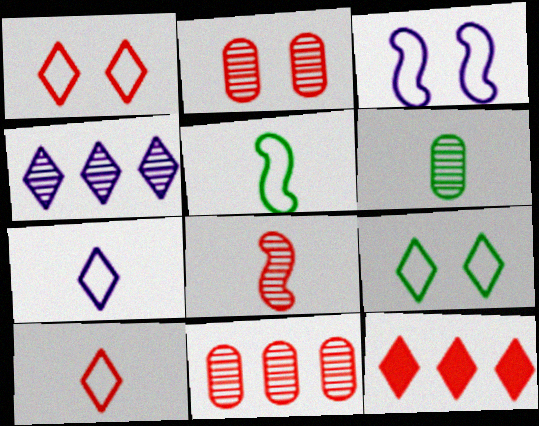[[3, 6, 12]]